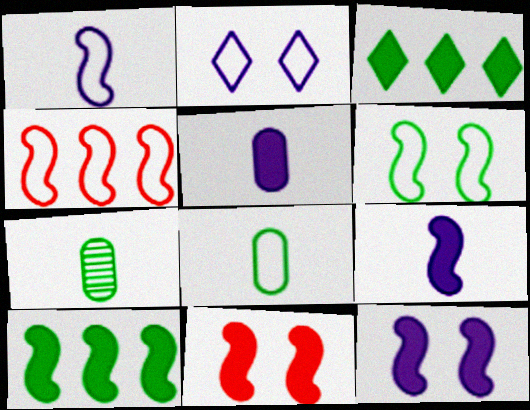[[1, 4, 6], 
[2, 4, 8], 
[3, 5, 11], 
[3, 6, 7], 
[9, 10, 11]]